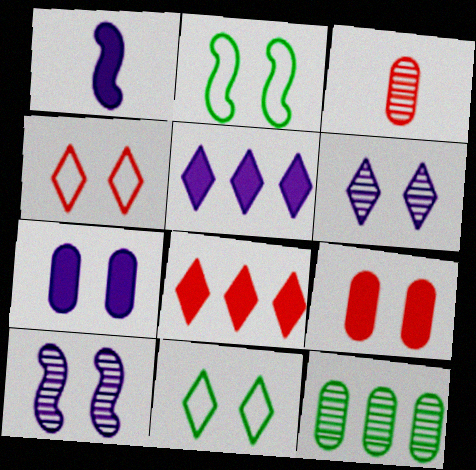[[1, 4, 12], 
[1, 5, 7], 
[2, 3, 5], 
[2, 6, 9], 
[9, 10, 11]]